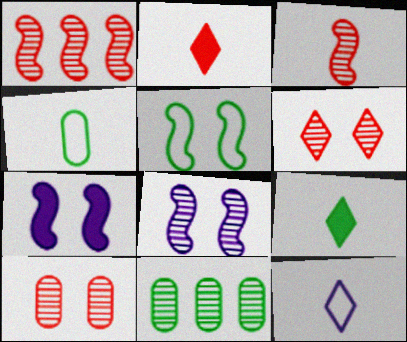[[5, 9, 11]]